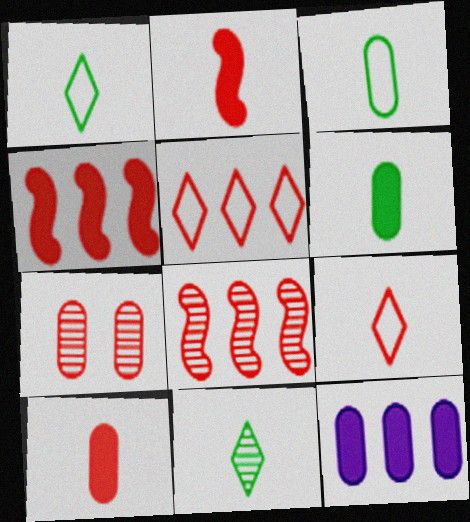[[2, 5, 7], 
[3, 7, 12], 
[4, 7, 9]]